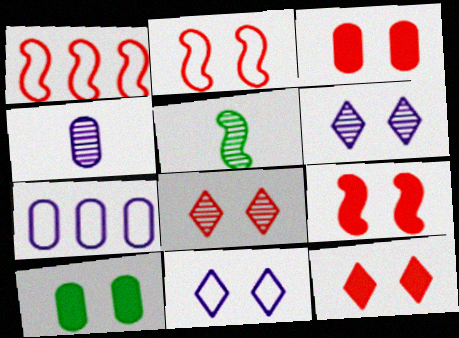[[2, 3, 8], 
[2, 6, 10], 
[3, 9, 12], 
[5, 7, 12]]